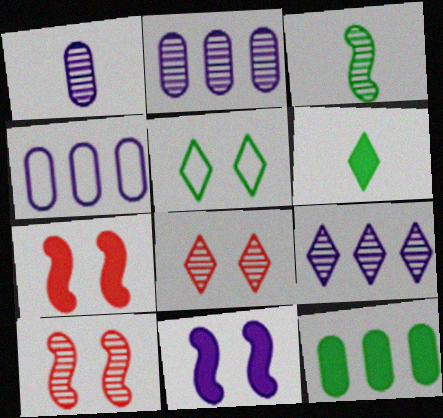[[2, 3, 8], 
[3, 5, 12], 
[4, 6, 10]]